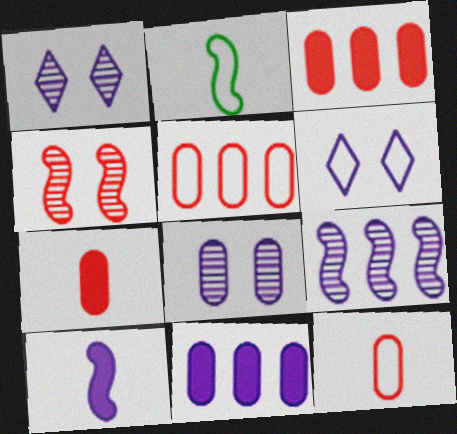[[1, 2, 3], 
[2, 5, 6]]